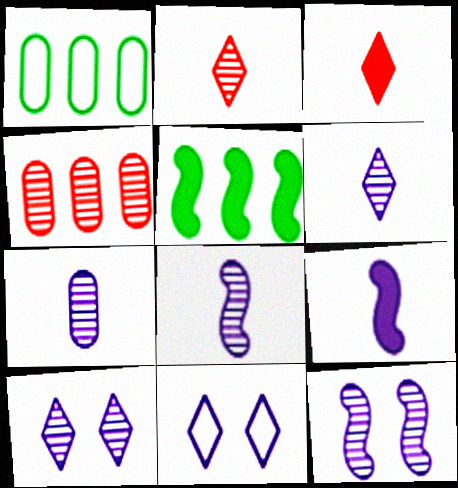[[1, 3, 12], 
[6, 7, 8]]